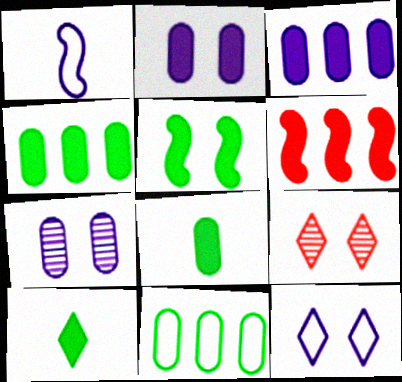[[1, 4, 9], 
[2, 6, 10], 
[4, 5, 10]]